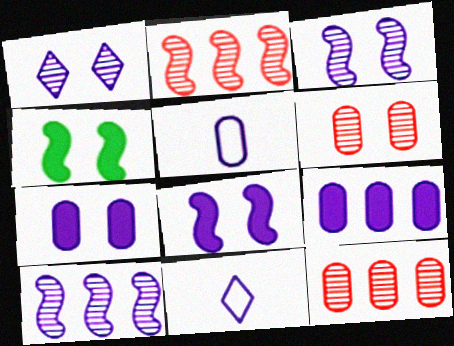[[3, 9, 11], 
[4, 11, 12], 
[7, 10, 11]]